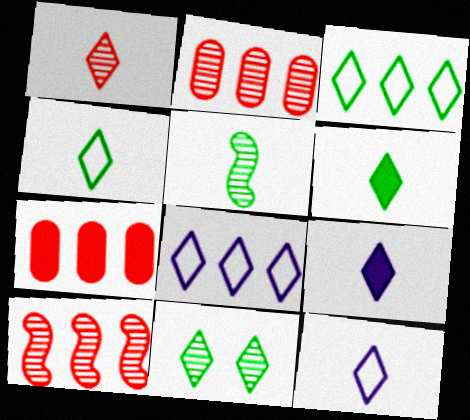[[1, 4, 9], 
[1, 6, 12], 
[3, 6, 11]]